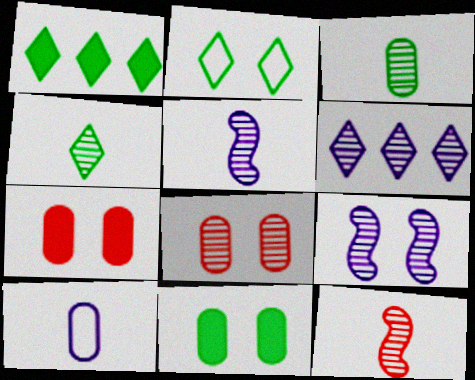[[1, 2, 4], 
[2, 7, 9]]